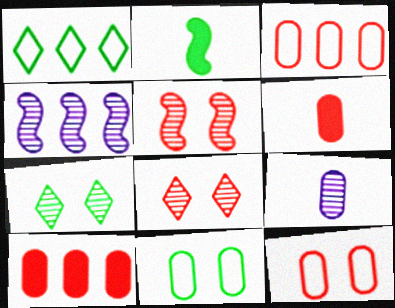[[1, 4, 10], 
[9, 10, 11]]